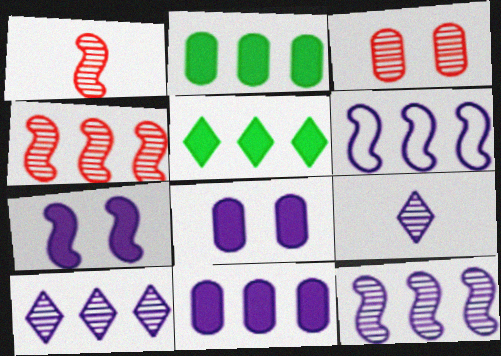[[6, 8, 9], 
[6, 10, 11]]